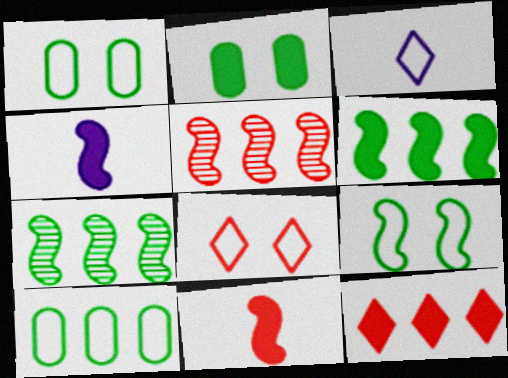[[2, 3, 5], 
[2, 4, 12], 
[4, 5, 9]]